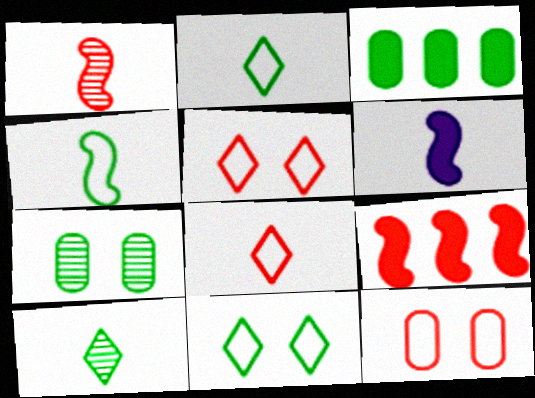[[1, 4, 6]]